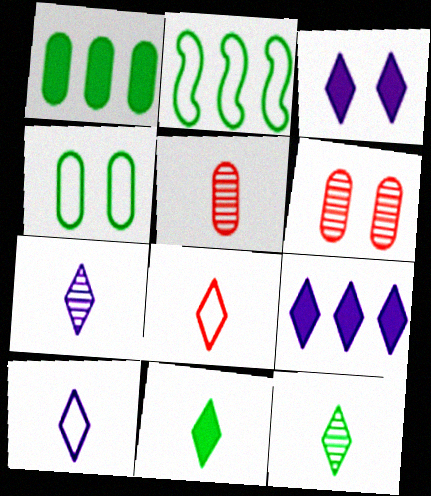[[2, 3, 5], 
[7, 8, 11]]